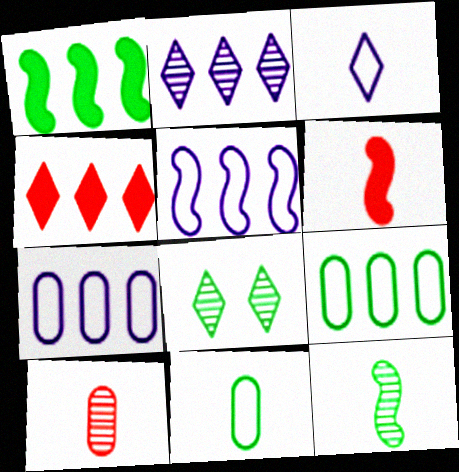[[1, 8, 11], 
[3, 4, 8], 
[6, 7, 8]]